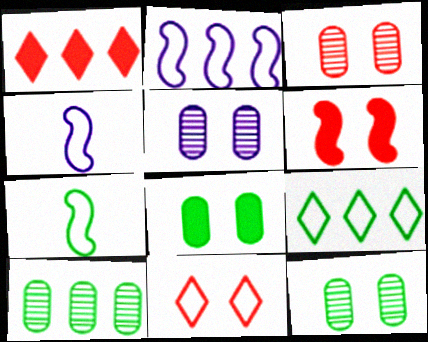[[1, 2, 10], 
[1, 4, 12], 
[1, 5, 7], 
[3, 5, 12], 
[3, 6, 11]]